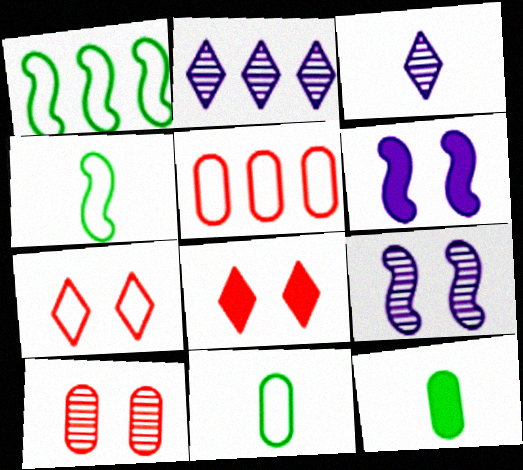[]